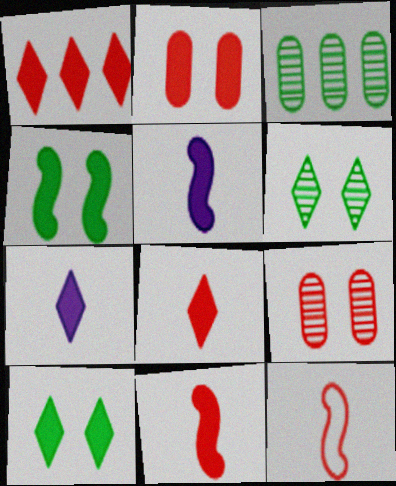[[1, 2, 11], 
[1, 7, 10], 
[1, 9, 12]]